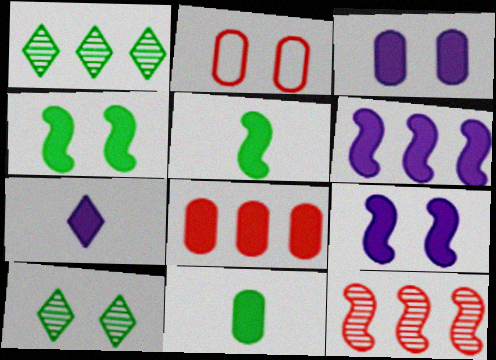[[2, 9, 10], 
[3, 6, 7], 
[3, 8, 11], 
[4, 7, 8]]